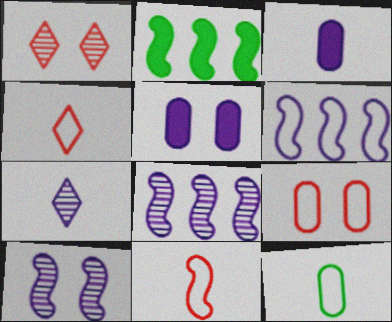[[2, 7, 9], 
[2, 10, 11], 
[5, 6, 7]]